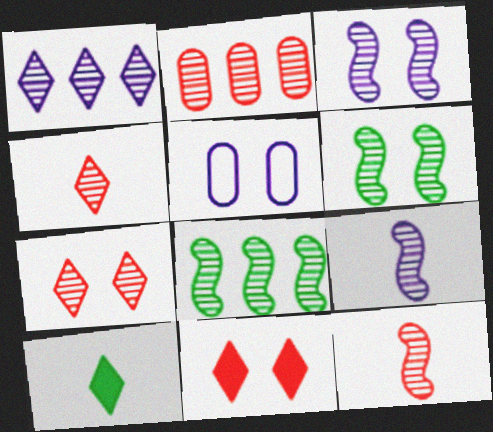[[1, 2, 8], 
[2, 7, 12], 
[3, 8, 12], 
[5, 6, 11]]